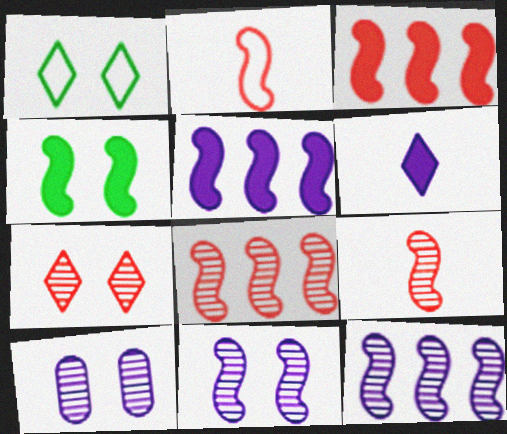[[2, 4, 12]]